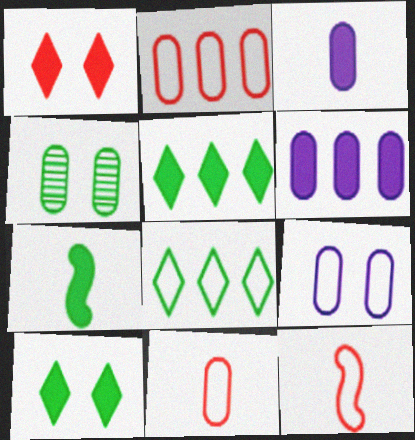[[1, 6, 7], 
[2, 3, 4], 
[4, 6, 11], 
[4, 7, 8], 
[8, 9, 12]]